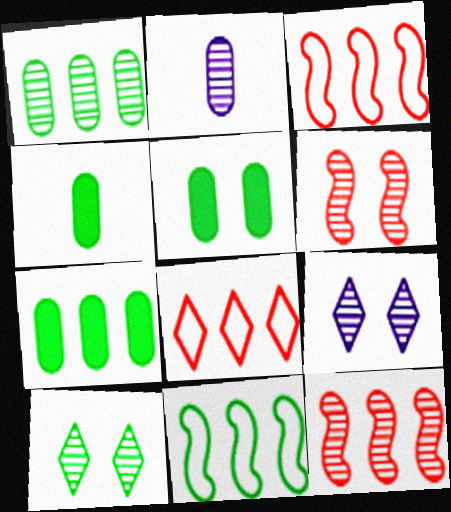[[2, 10, 12], 
[3, 4, 9], 
[4, 5, 7], 
[4, 10, 11]]